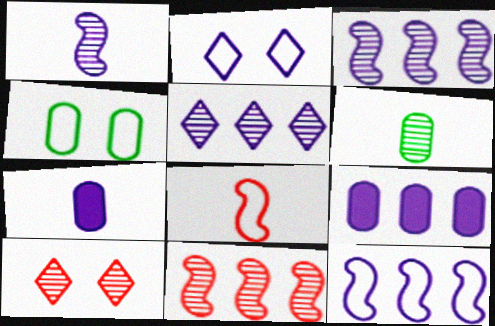[[1, 2, 9], 
[2, 3, 7], 
[3, 6, 10], 
[5, 9, 12]]